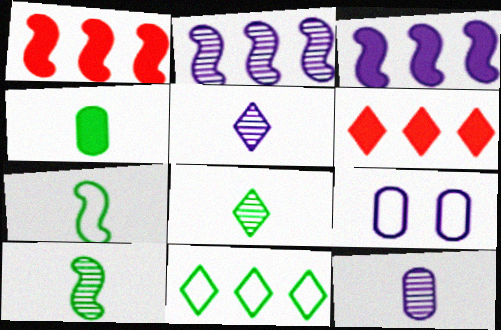[[1, 8, 9], 
[3, 5, 9], 
[4, 7, 8], 
[6, 9, 10]]